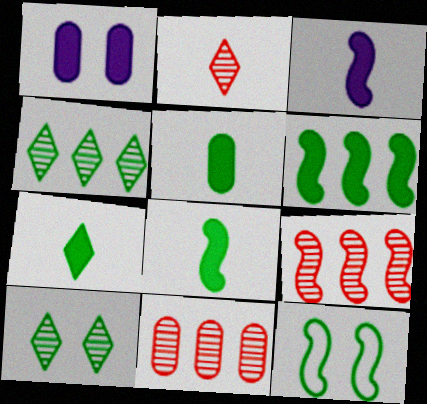[[3, 9, 12], 
[4, 5, 12], 
[5, 7, 8]]